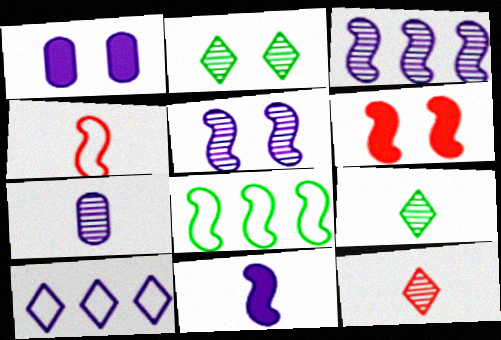[[1, 8, 12]]